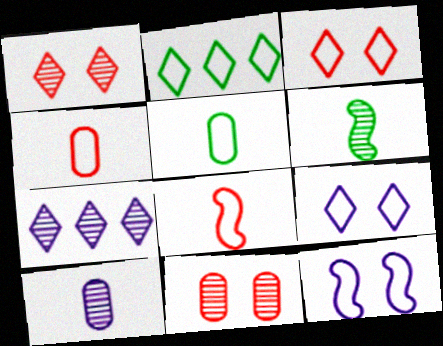[[2, 4, 12], 
[6, 7, 11]]